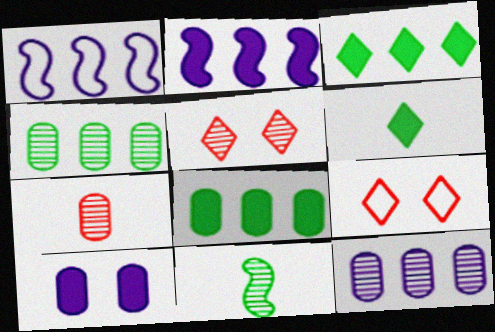[[5, 11, 12]]